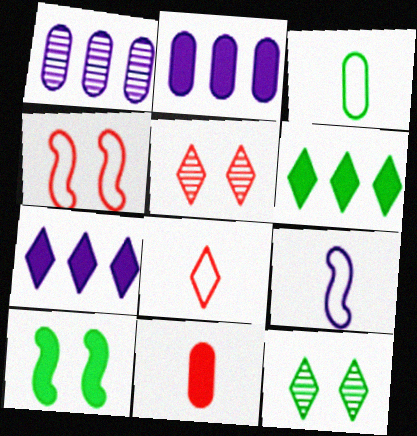[[1, 8, 10], 
[3, 8, 9], 
[7, 8, 12], 
[7, 10, 11]]